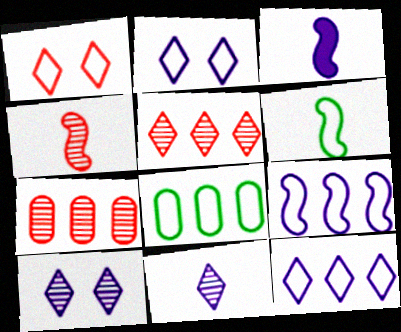[[3, 4, 6]]